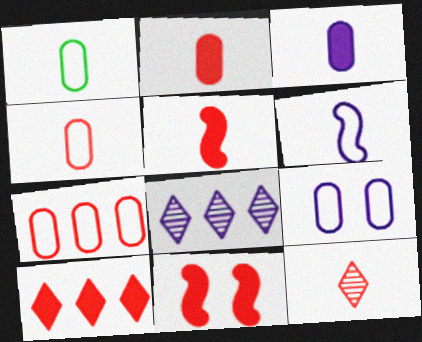[[1, 7, 9], 
[1, 8, 11], 
[2, 10, 11], 
[4, 5, 12], 
[7, 11, 12]]